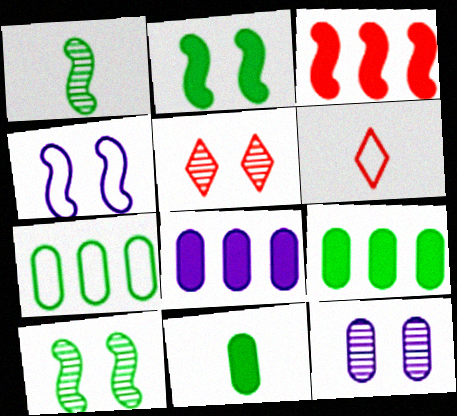[[1, 3, 4], 
[4, 6, 7], 
[5, 10, 12], 
[6, 8, 10]]